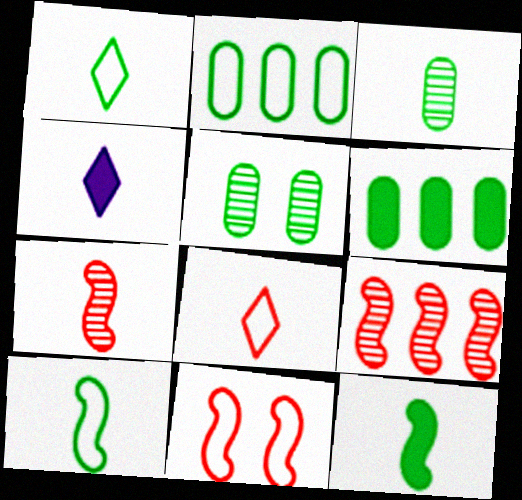[[1, 3, 12]]